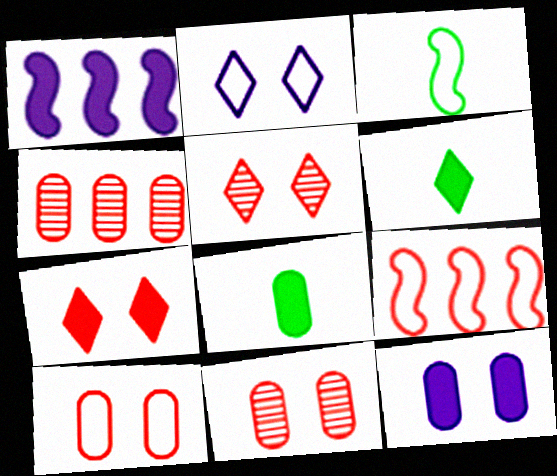[[1, 7, 8]]